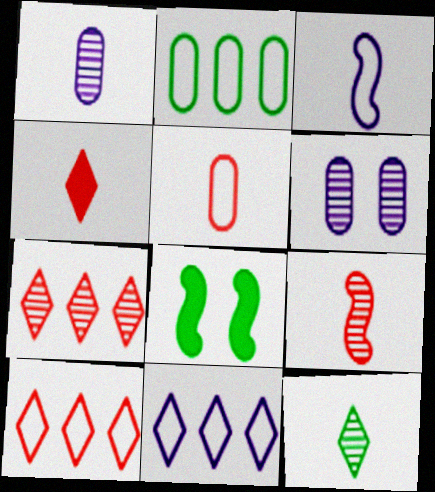[[1, 8, 10], 
[1, 9, 12], 
[2, 8, 12], 
[4, 5, 9]]